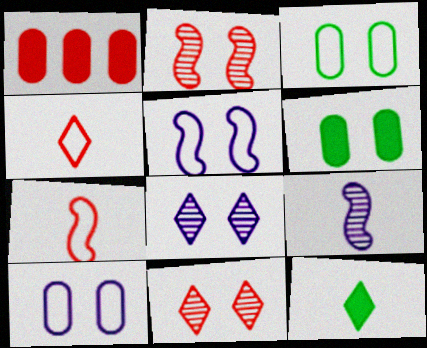[[1, 2, 4], 
[1, 7, 11], 
[5, 6, 11]]